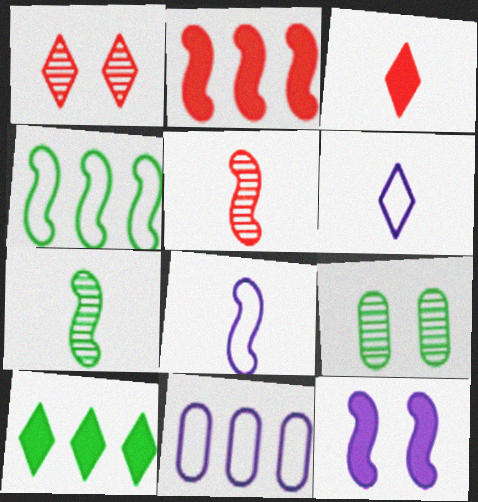[[1, 6, 10], 
[2, 6, 9], 
[4, 5, 12]]